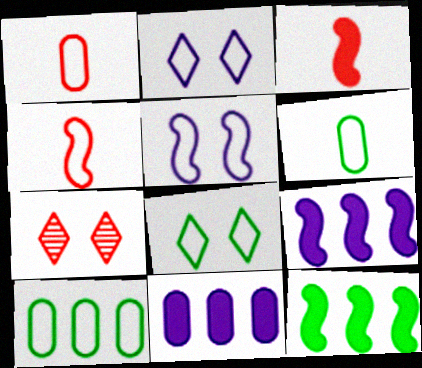[[2, 4, 10], 
[6, 7, 9]]